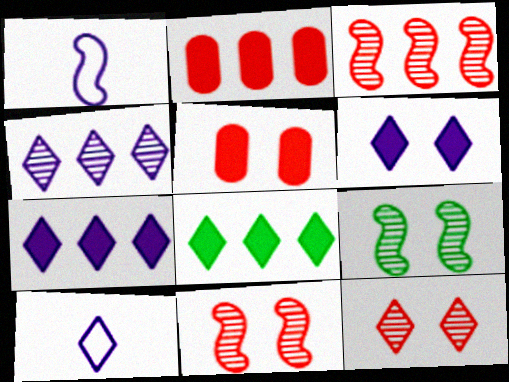[[2, 9, 10], 
[4, 6, 10], 
[8, 10, 12]]